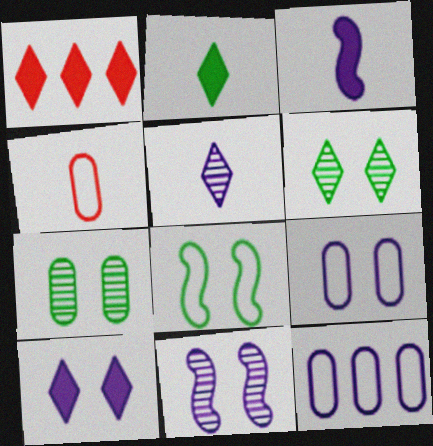[[1, 2, 10], 
[9, 10, 11]]